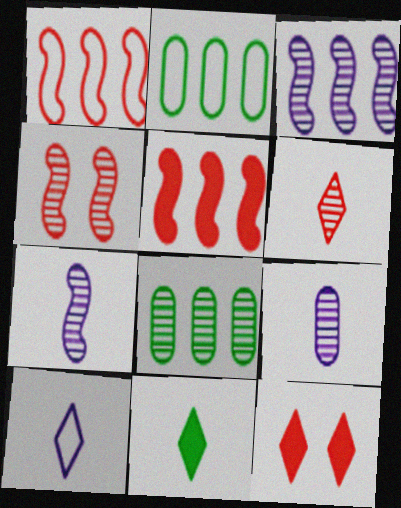[[2, 7, 12], 
[6, 10, 11]]